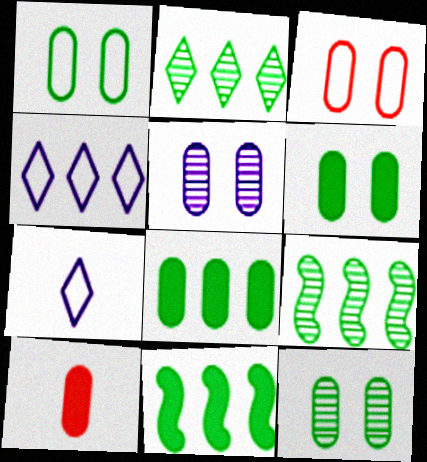[[1, 6, 12], 
[3, 5, 6]]